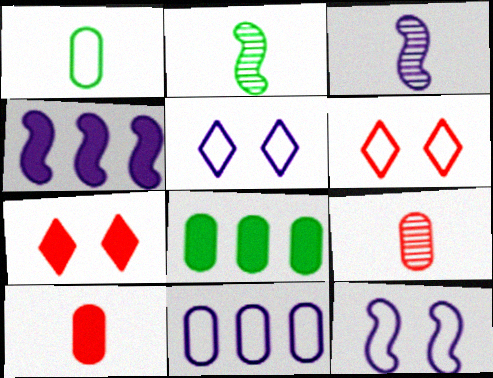[[2, 7, 11], 
[3, 4, 12], 
[3, 6, 8]]